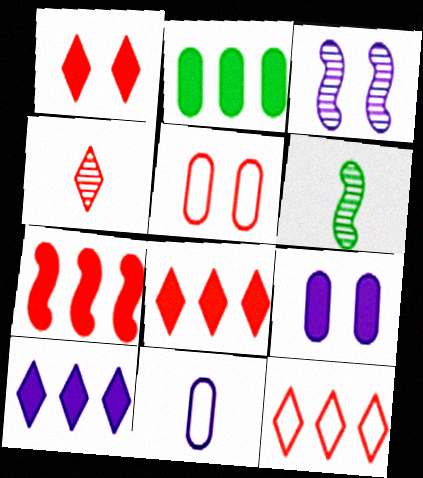[[1, 4, 12], 
[2, 7, 10], 
[3, 10, 11], 
[4, 5, 7], 
[5, 6, 10], 
[6, 9, 12]]